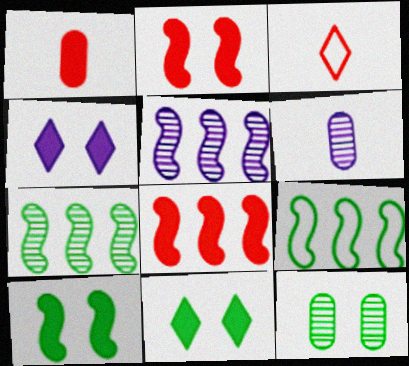[[5, 8, 9]]